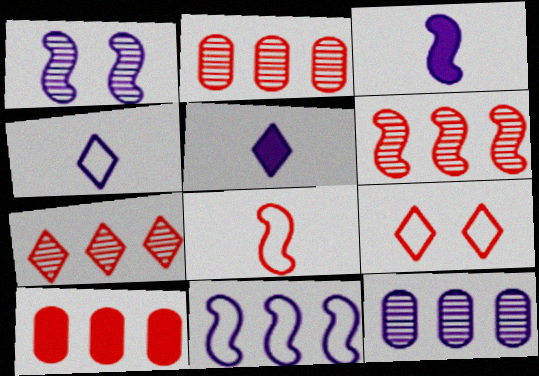[[1, 3, 11], 
[2, 6, 7]]